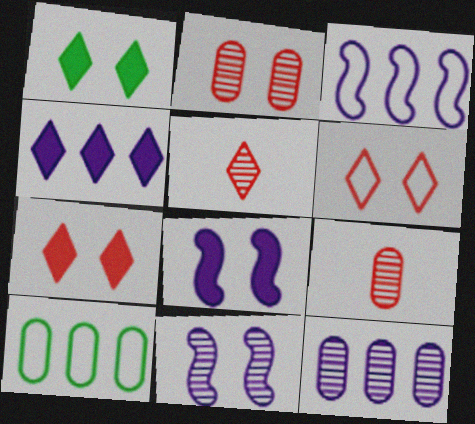[[1, 3, 9], 
[3, 4, 12], 
[5, 8, 10]]